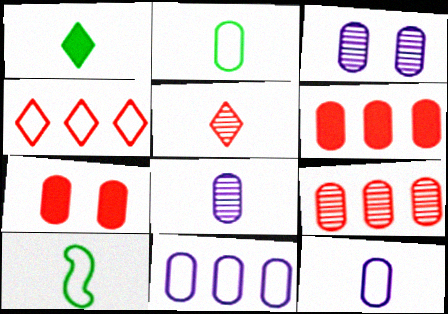[[2, 3, 6]]